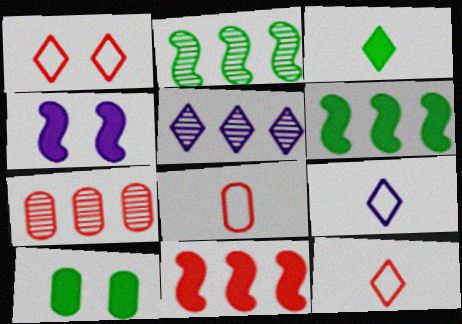[[1, 3, 5], 
[2, 5, 7], 
[3, 6, 10]]